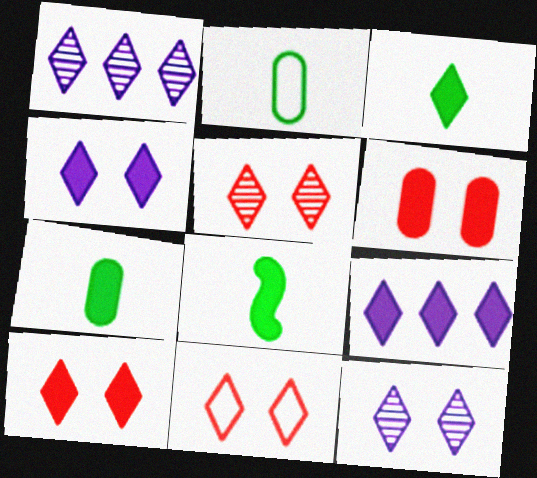[[1, 3, 11], 
[3, 7, 8], 
[3, 9, 10], 
[5, 10, 11], 
[6, 8, 9]]